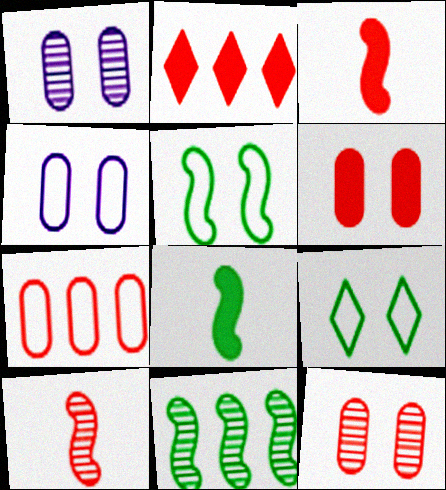[[2, 3, 6], 
[5, 8, 11]]